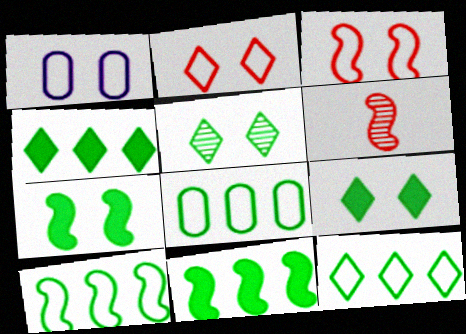[[1, 4, 6], 
[8, 10, 12]]